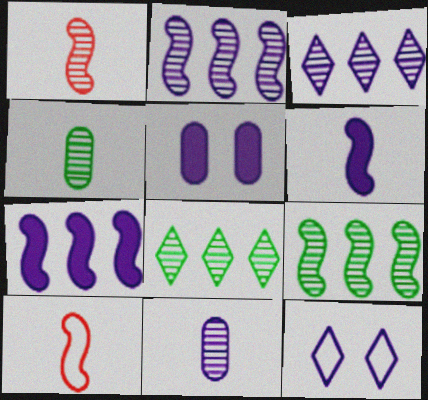[[5, 8, 10], 
[7, 11, 12]]